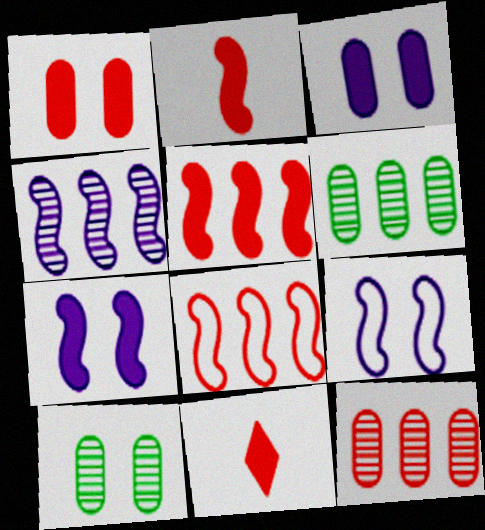[[1, 5, 11], 
[6, 9, 11]]